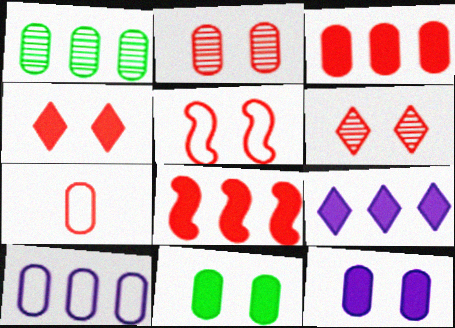[[1, 3, 10], 
[1, 7, 12], 
[2, 3, 7], 
[2, 4, 5], 
[6, 7, 8]]